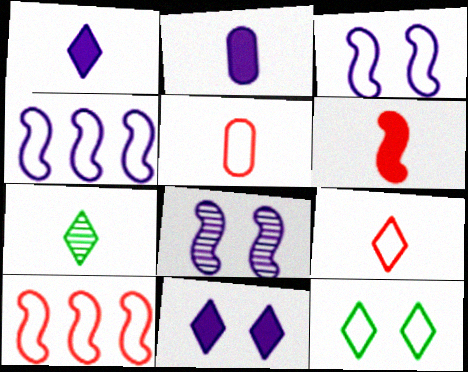[[1, 7, 9], 
[4, 5, 12]]